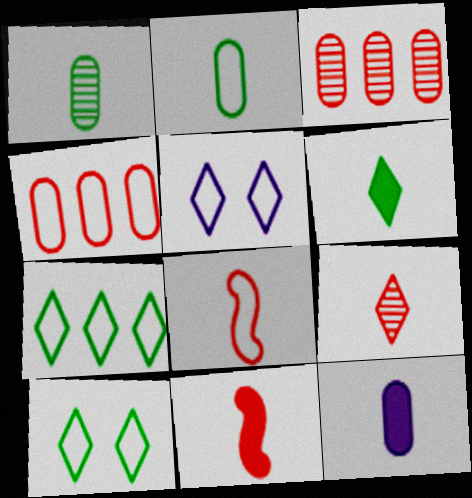[[6, 11, 12]]